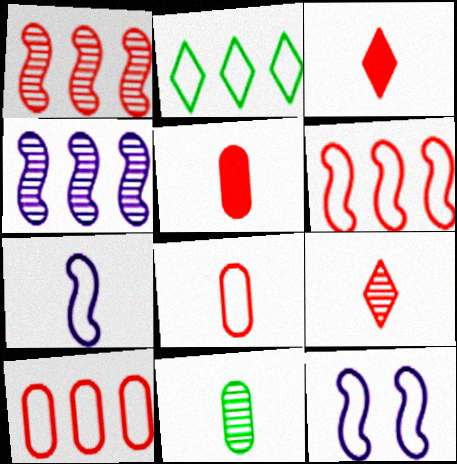[[2, 8, 12], 
[3, 7, 11]]